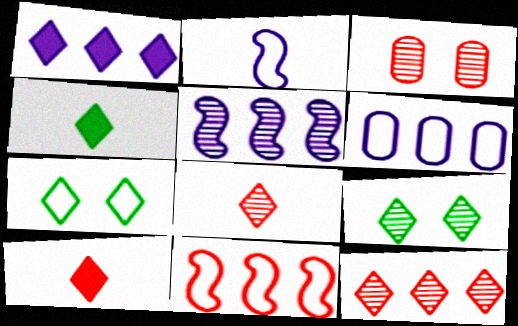[[1, 5, 6], 
[1, 7, 8], 
[3, 10, 11]]